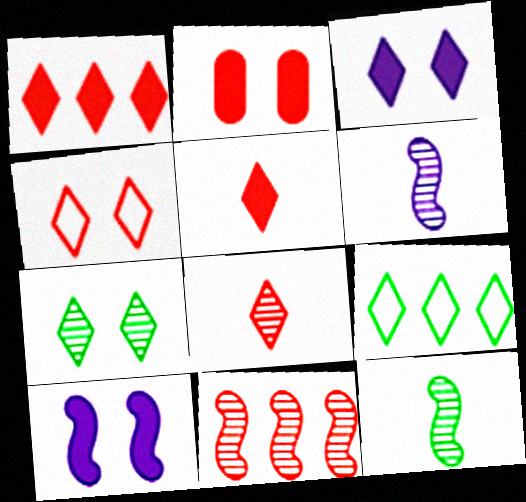[[1, 4, 8], 
[2, 6, 9], 
[3, 4, 7], 
[3, 8, 9]]